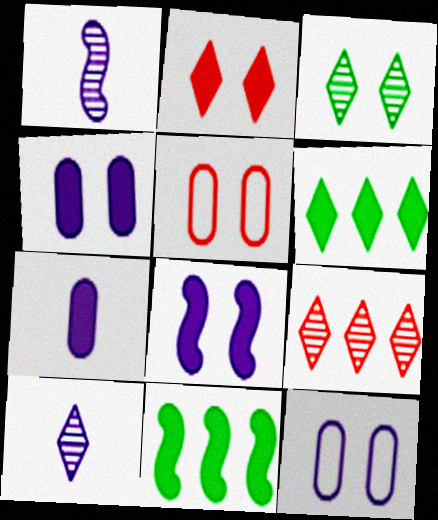[[1, 5, 6], 
[2, 7, 11], 
[3, 5, 8], 
[3, 9, 10], 
[5, 10, 11]]